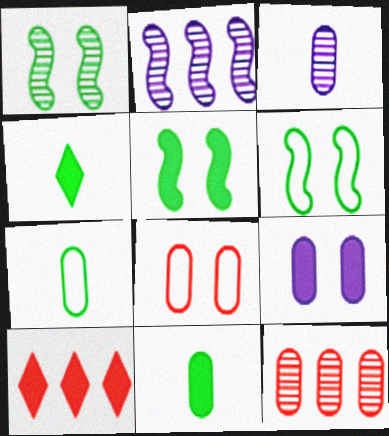[[1, 5, 6], 
[2, 4, 8], 
[3, 6, 10], 
[7, 9, 12]]